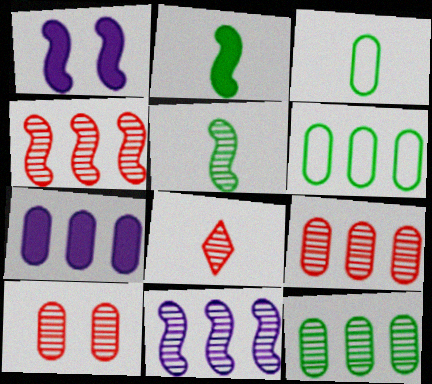[[1, 6, 8], 
[3, 7, 10], 
[4, 8, 10], 
[6, 7, 9]]